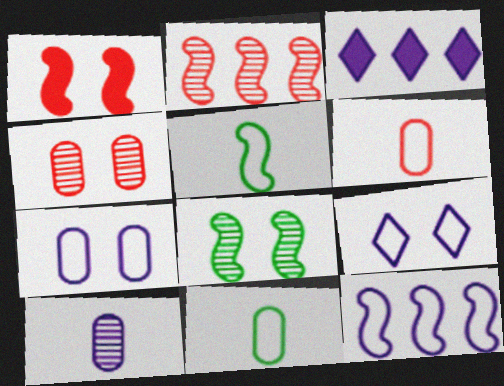[[3, 4, 5], 
[3, 6, 8]]